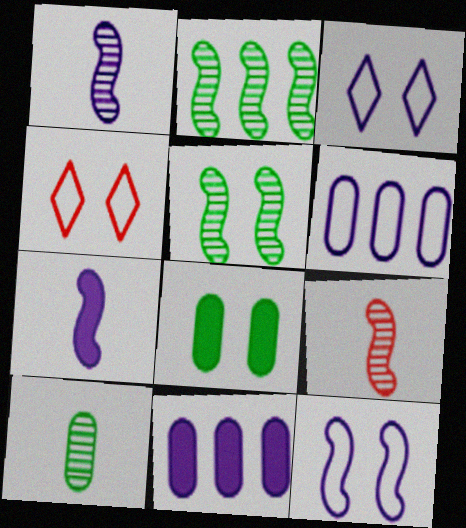[[1, 3, 11]]